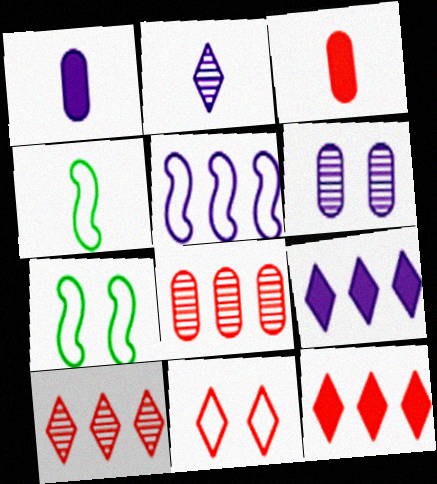[[1, 7, 10], 
[2, 3, 4], 
[4, 6, 12]]